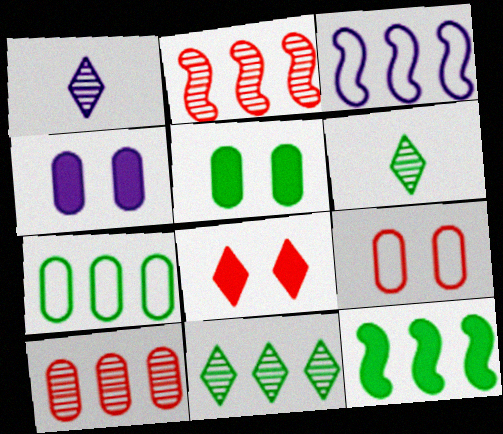[[1, 3, 4], 
[1, 9, 12], 
[2, 3, 12], 
[7, 11, 12]]